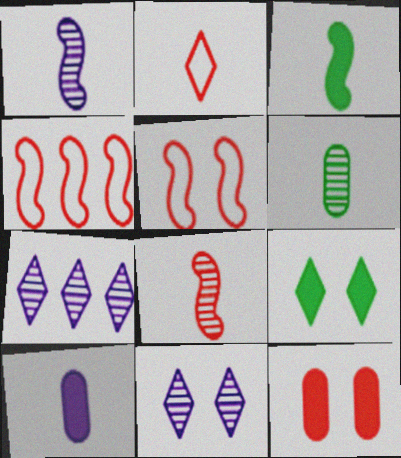[[2, 7, 9]]